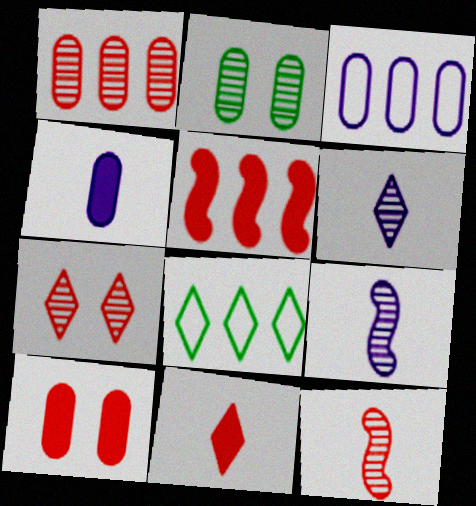[[1, 7, 12], 
[5, 10, 11], 
[8, 9, 10]]